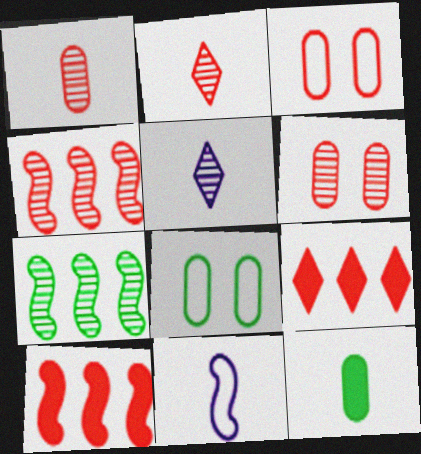[[2, 3, 10], 
[2, 4, 6], 
[2, 11, 12], 
[5, 6, 7], 
[5, 8, 10]]